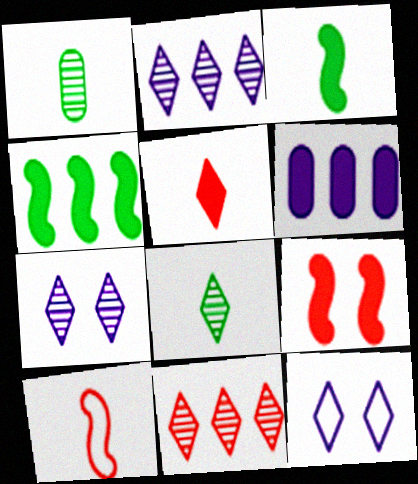[[7, 8, 11]]